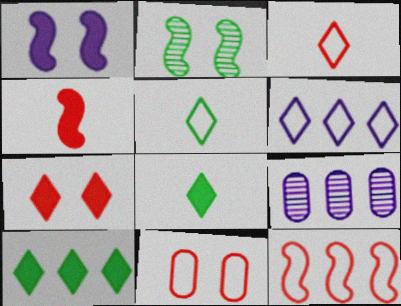[[3, 11, 12], 
[9, 10, 12]]